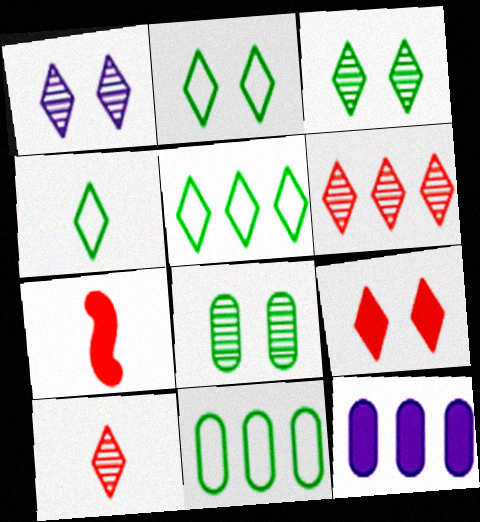[[1, 2, 9], 
[1, 7, 11], 
[2, 4, 5]]